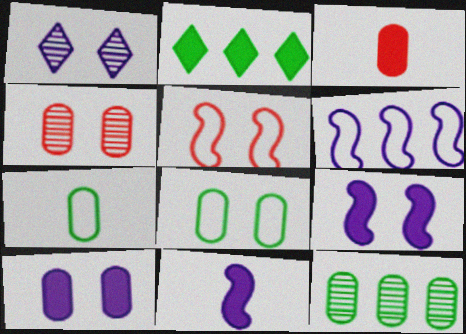[[2, 3, 9], 
[4, 8, 10]]